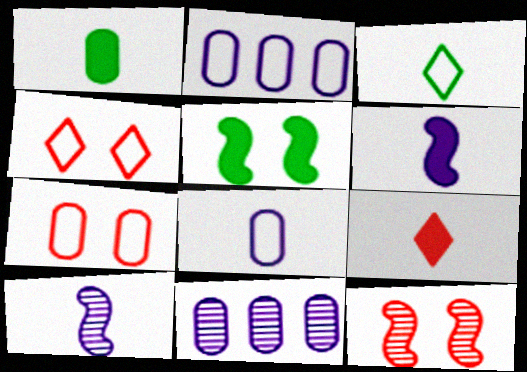[[1, 6, 9], 
[1, 7, 11]]